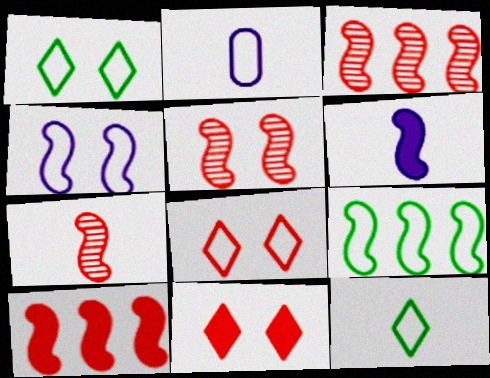[[2, 8, 9], 
[3, 5, 7], 
[5, 6, 9]]